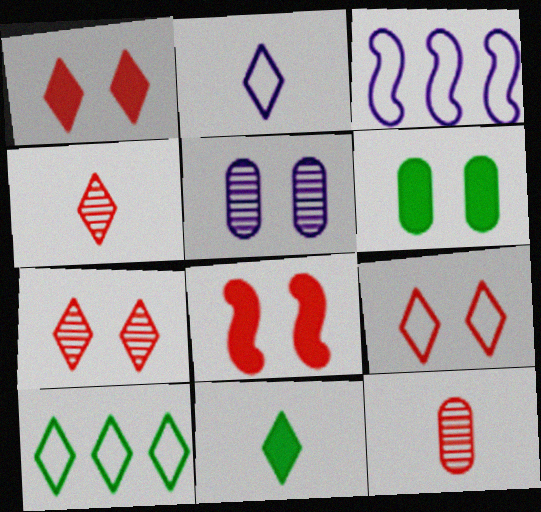[[1, 7, 9], 
[2, 4, 11], 
[2, 9, 10], 
[3, 4, 6]]